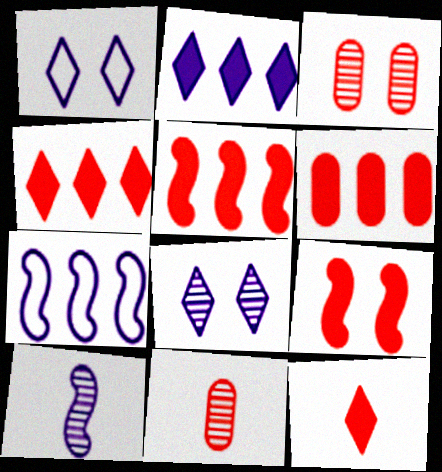[[4, 5, 6], 
[6, 9, 12]]